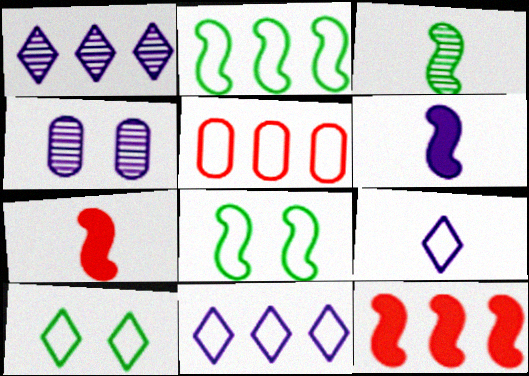[[2, 5, 11], 
[4, 6, 11], 
[5, 8, 9]]